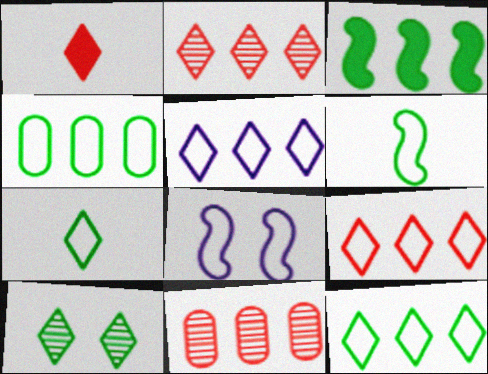[[1, 5, 10], 
[3, 5, 11], 
[5, 9, 12]]